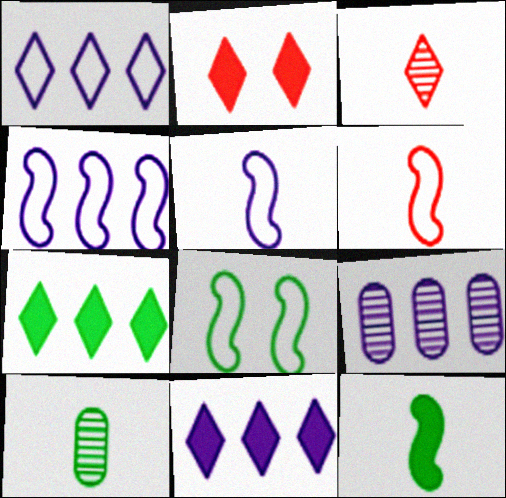[[2, 4, 10], 
[4, 6, 8], 
[4, 9, 11], 
[7, 8, 10]]